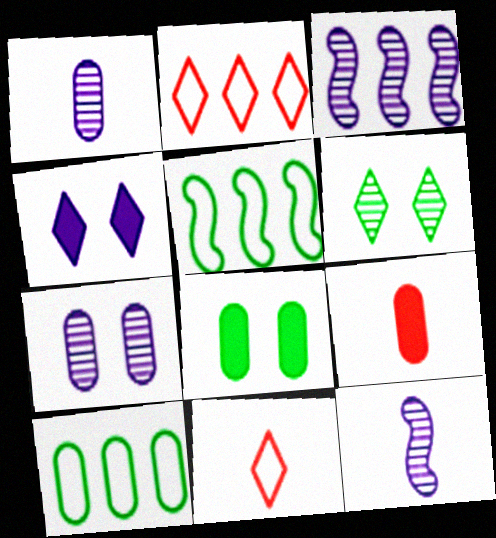[[2, 8, 12], 
[3, 8, 11], 
[7, 9, 10]]